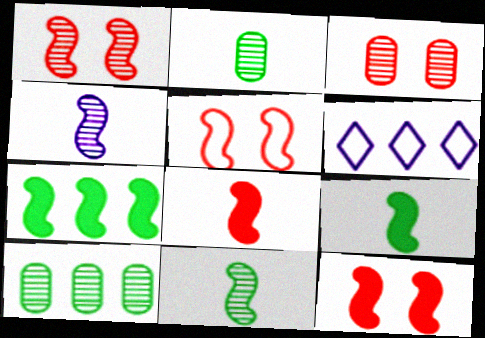[[1, 5, 12], 
[2, 6, 12], 
[3, 6, 9], 
[4, 5, 7]]